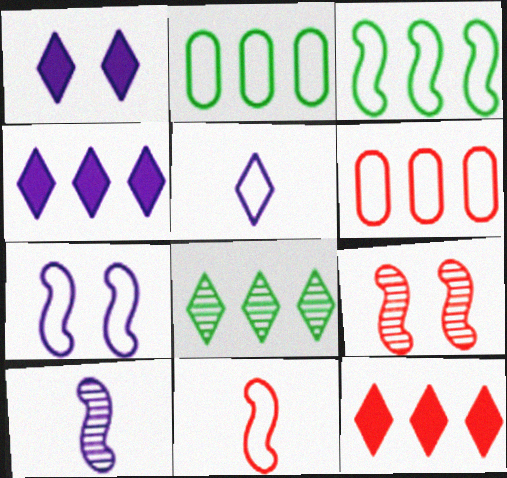[[3, 7, 11]]